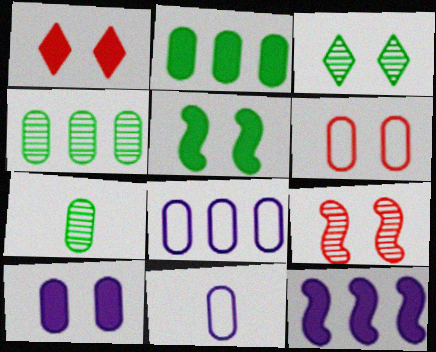[[1, 5, 10], 
[1, 6, 9]]